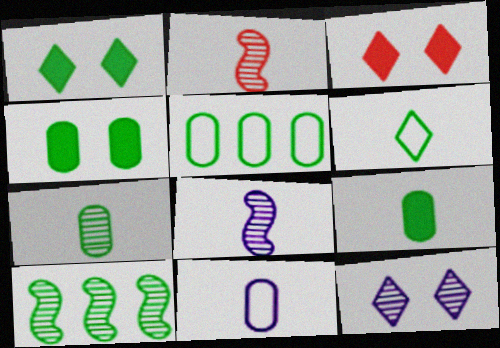[[3, 5, 8], 
[3, 10, 11], 
[4, 5, 7], 
[4, 6, 10]]